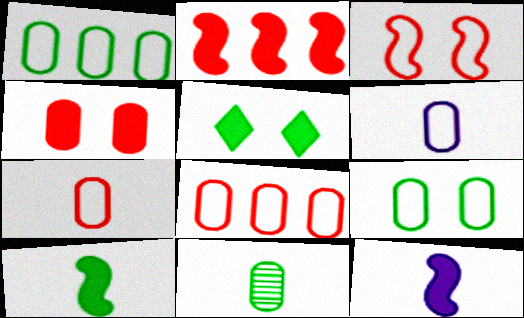[[6, 8, 9]]